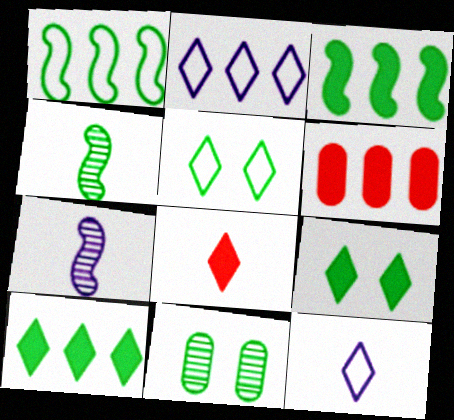[[5, 6, 7]]